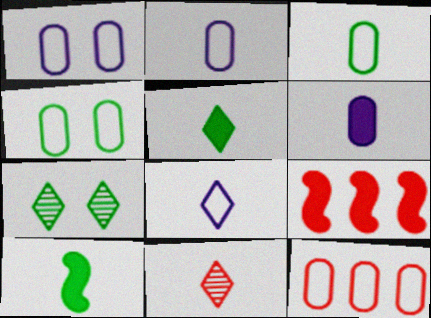[[1, 3, 12], 
[2, 4, 12], 
[2, 7, 9], 
[2, 10, 11], 
[5, 8, 11]]